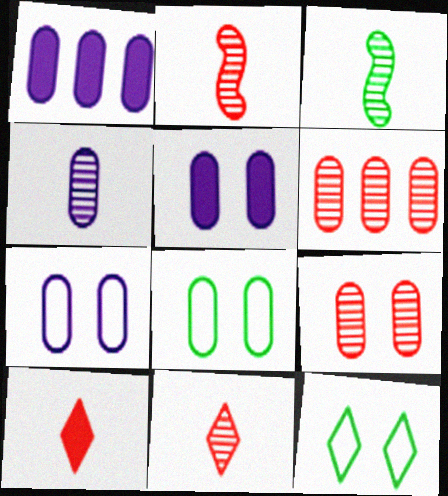[[1, 2, 12], 
[1, 4, 7], 
[3, 4, 11], 
[5, 8, 9]]